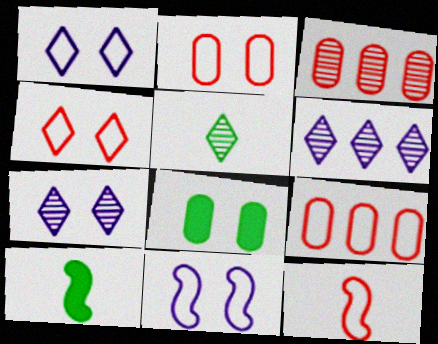[[1, 3, 10], 
[2, 6, 10], 
[4, 9, 12], 
[6, 8, 12], 
[7, 9, 10]]